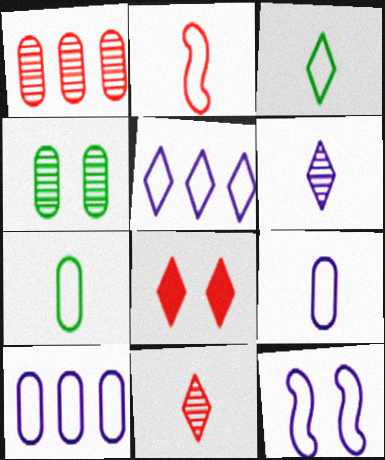[[1, 2, 8], 
[2, 3, 9], 
[4, 8, 12], 
[5, 9, 12]]